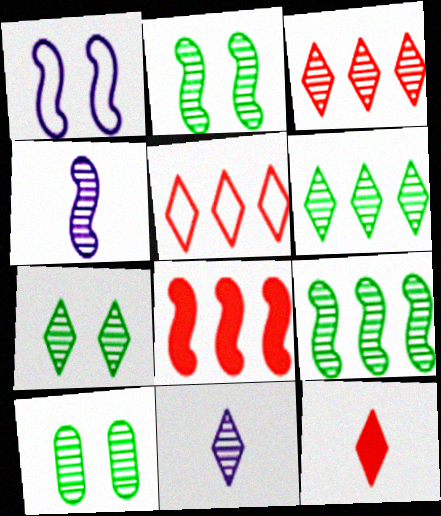[[2, 7, 10], 
[3, 4, 10], 
[3, 7, 11]]